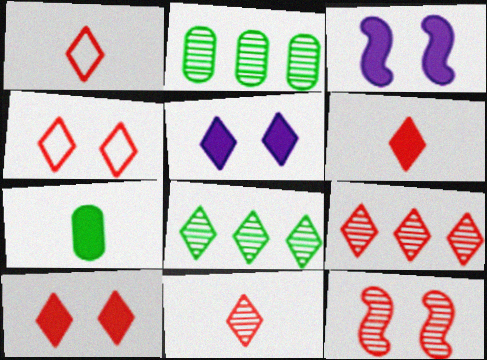[[1, 2, 3], 
[1, 5, 8], 
[1, 6, 11], 
[1, 9, 10], 
[4, 6, 9]]